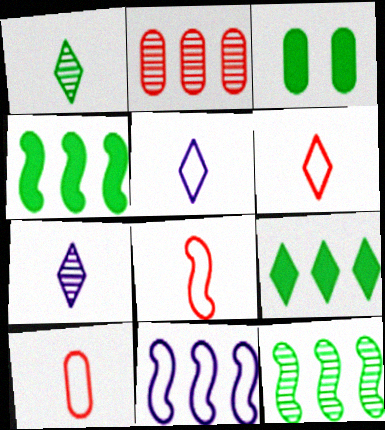[[2, 9, 11], 
[6, 8, 10]]